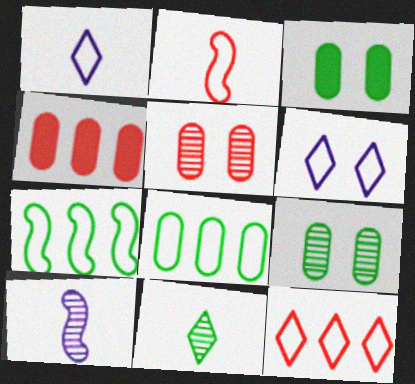[[2, 6, 8], 
[3, 7, 11], 
[3, 10, 12]]